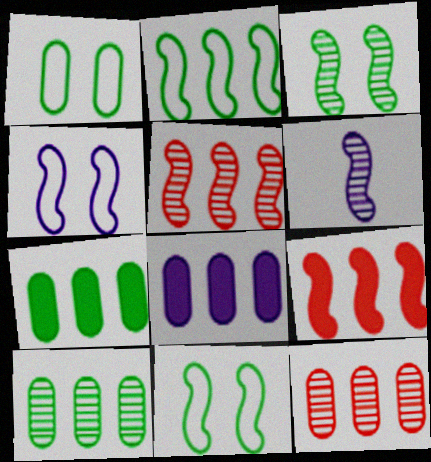[[3, 5, 6], 
[6, 9, 11]]